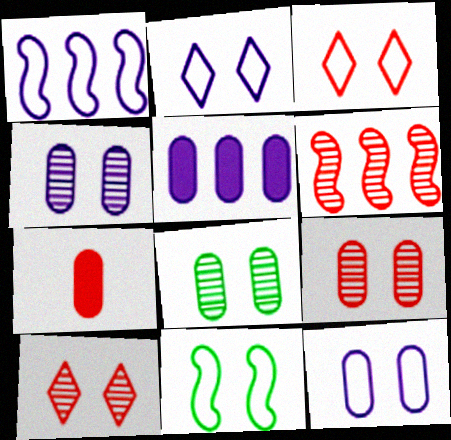[[3, 6, 7], 
[3, 11, 12], 
[4, 8, 9]]